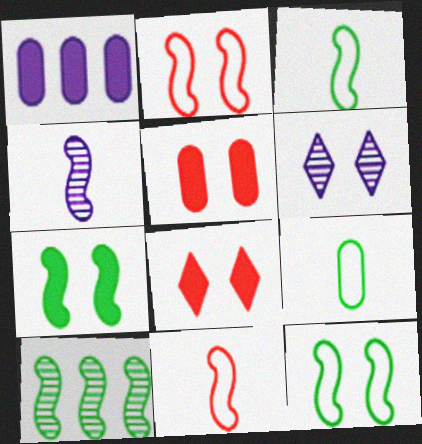[[3, 7, 10], 
[5, 6, 12]]